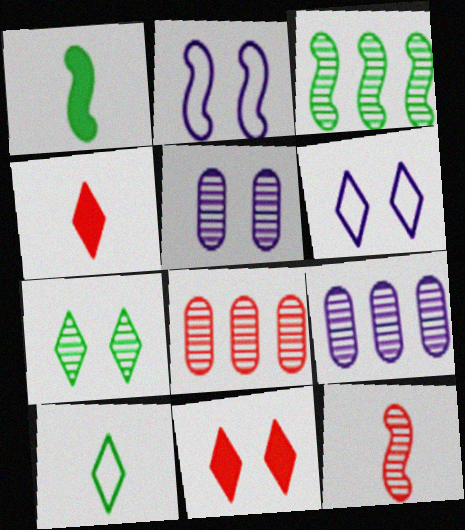[[1, 6, 8], 
[6, 7, 11], 
[7, 9, 12]]